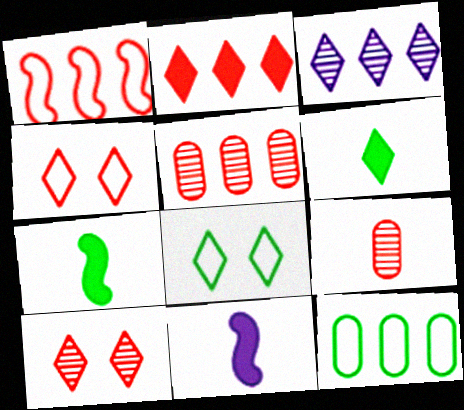[[1, 2, 5], 
[3, 4, 6], 
[5, 8, 11], 
[10, 11, 12]]